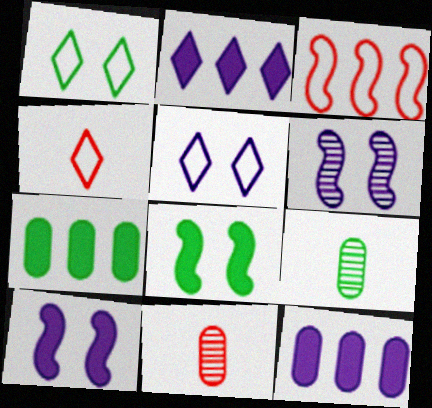[[4, 6, 7]]